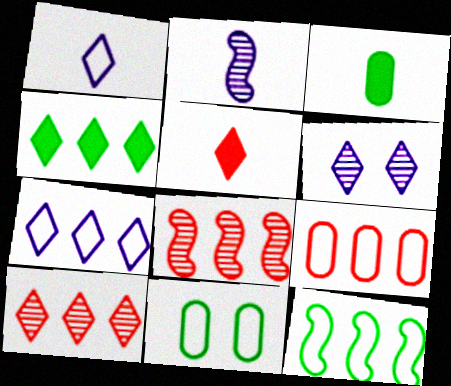[[4, 7, 10], 
[7, 9, 12]]